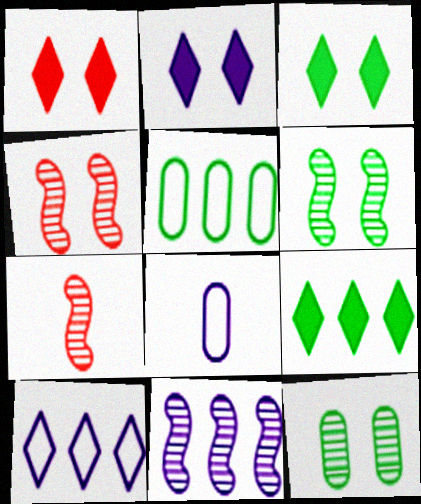[[1, 2, 3], 
[2, 5, 7], 
[2, 8, 11], 
[4, 8, 9], 
[6, 7, 11]]